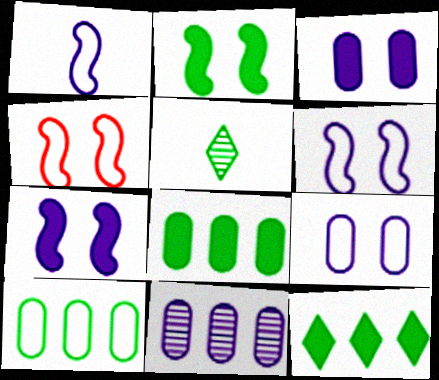[[2, 5, 10]]